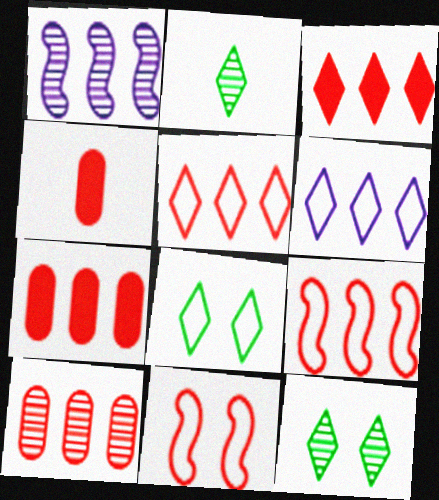[[1, 4, 8], 
[3, 9, 10]]